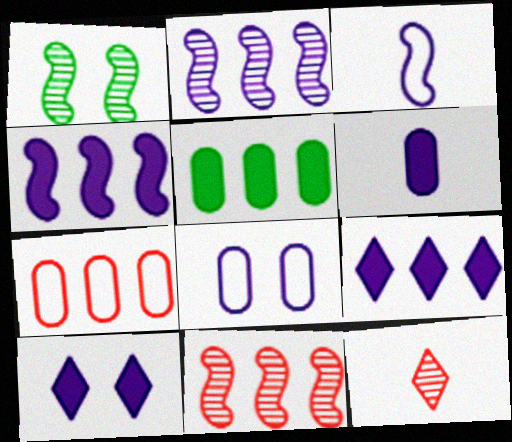[[4, 6, 10]]